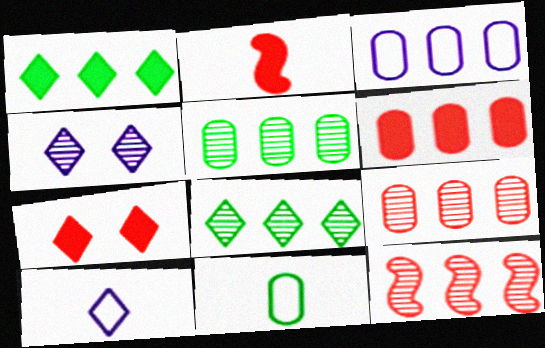[[1, 3, 12], 
[2, 6, 7], 
[3, 5, 6], 
[7, 8, 10]]